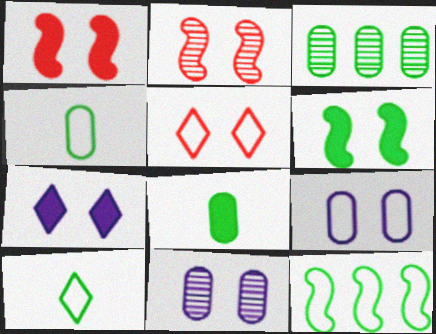[[3, 6, 10], 
[5, 6, 11]]